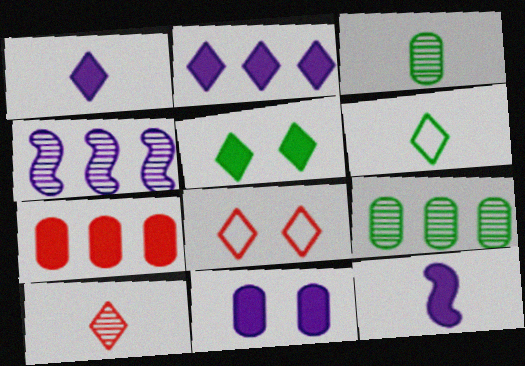[[1, 6, 10], 
[2, 11, 12], 
[5, 7, 12], 
[8, 9, 12]]